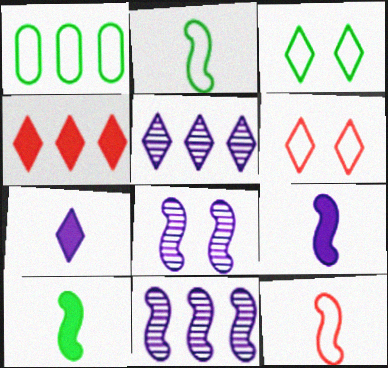[[1, 2, 3], 
[1, 4, 11]]